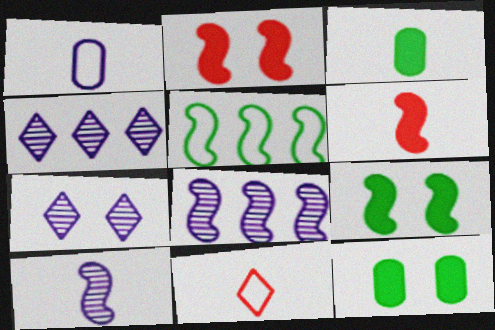[[2, 5, 10], 
[3, 10, 11], 
[8, 11, 12]]